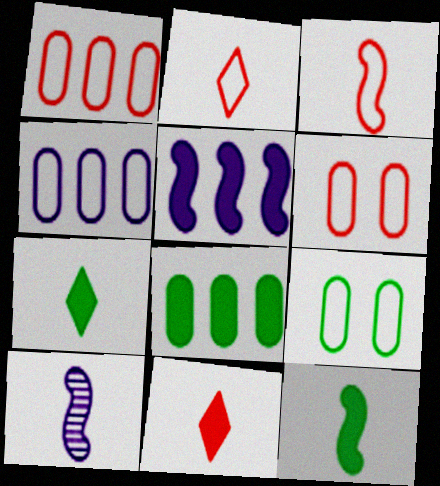[[3, 10, 12]]